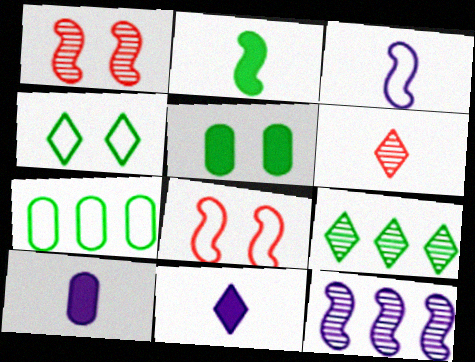[[1, 7, 11], 
[2, 8, 12], 
[8, 9, 10]]